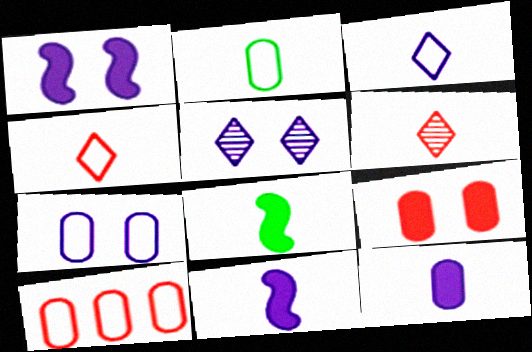[[1, 5, 7], 
[2, 6, 11], 
[2, 7, 10], 
[5, 8, 10]]